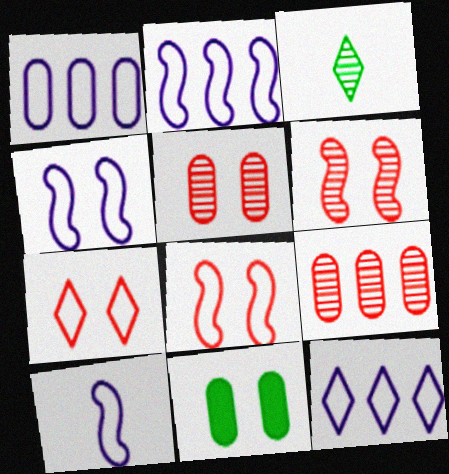[[1, 2, 12], 
[2, 4, 10]]